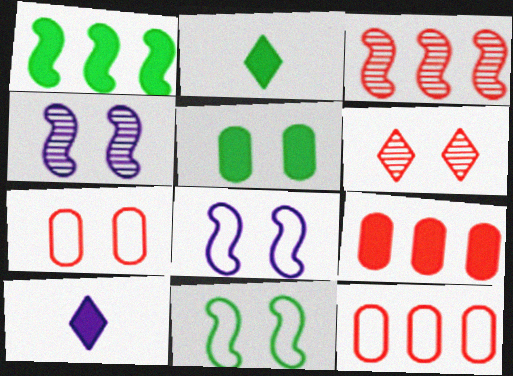[[1, 2, 5], 
[2, 4, 12], 
[5, 6, 8]]